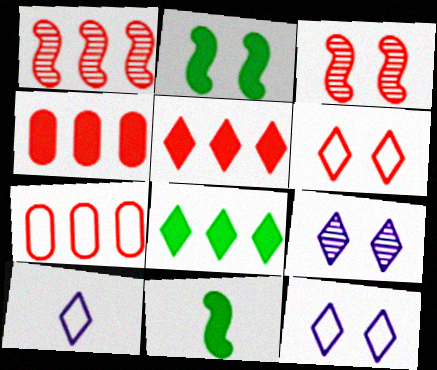[[1, 5, 7], 
[7, 9, 11]]